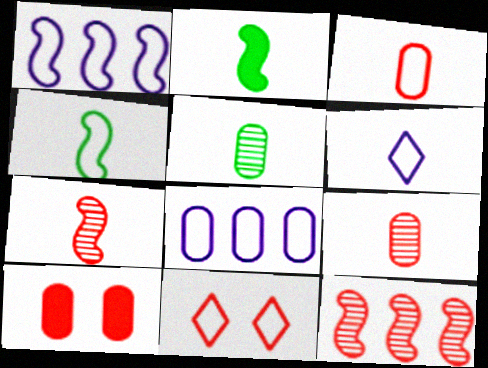[[2, 6, 9], 
[3, 4, 6], 
[4, 8, 11], 
[5, 8, 10]]